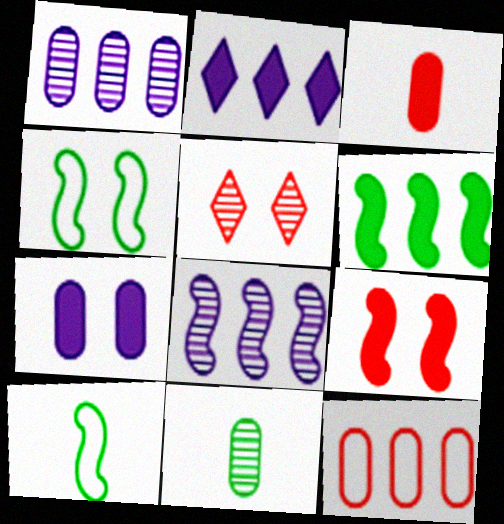[[4, 5, 7], 
[5, 8, 11], 
[7, 11, 12], 
[8, 9, 10]]